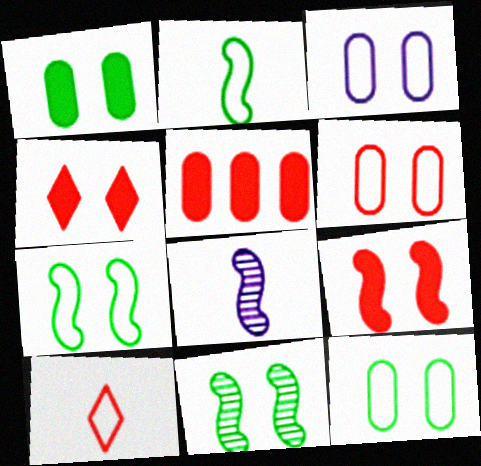[[3, 4, 11], 
[3, 6, 12]]